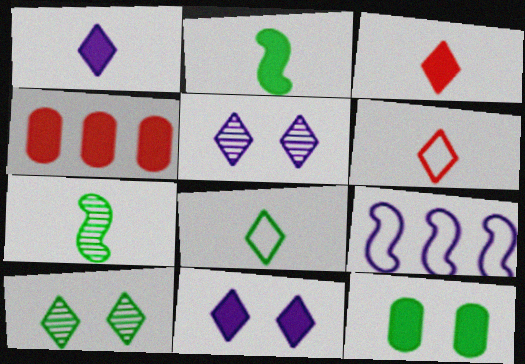[[2, 4, 11]]